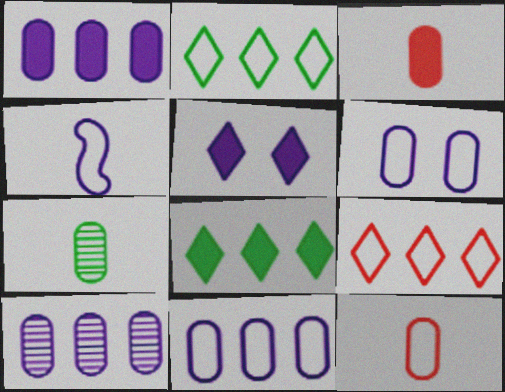[[1, 10, 11], 
[4, 5, 10]]